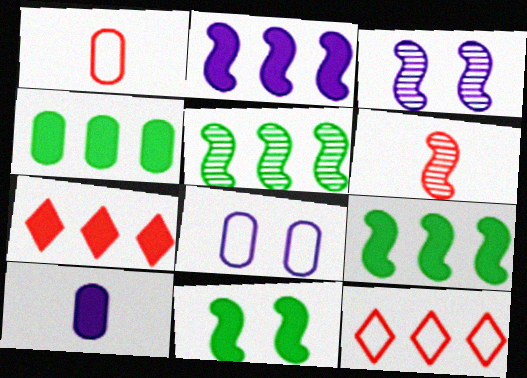[[2, 4, 7], 
[3, 5, 6], 
[7, 10, 11]]